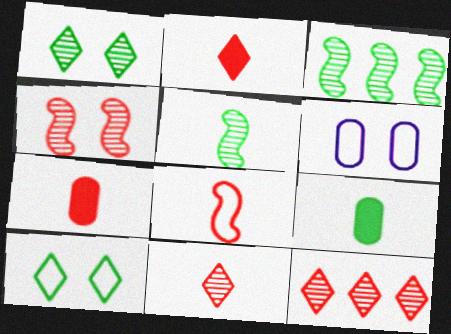[[2, 3, 6], 
[3, 9, 10], 
[7, 8, 11]]